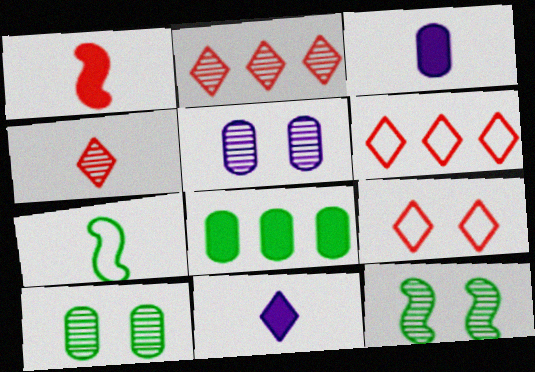[[3, 4, 7], 
[3, 6, 12]]